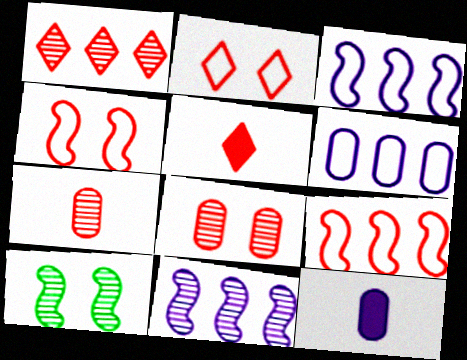[[1, 2, 5], 
[5, 6, 10], 
[5, 8, 9]]